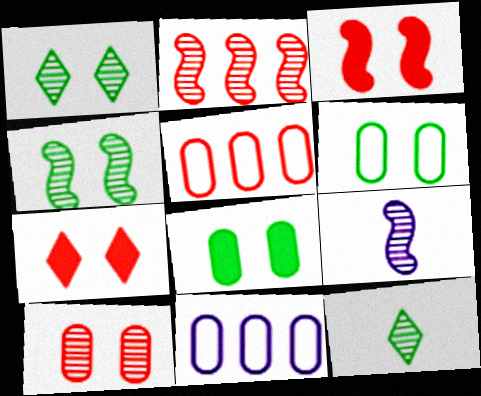[[2, 4, 9], 
[3, 11, 12]]